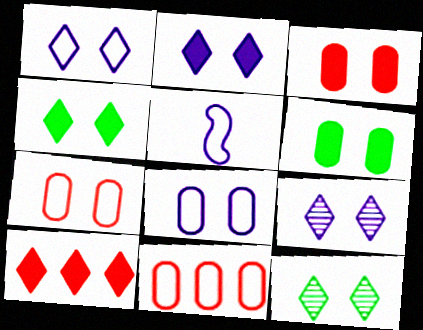[[1, 2, 9]]